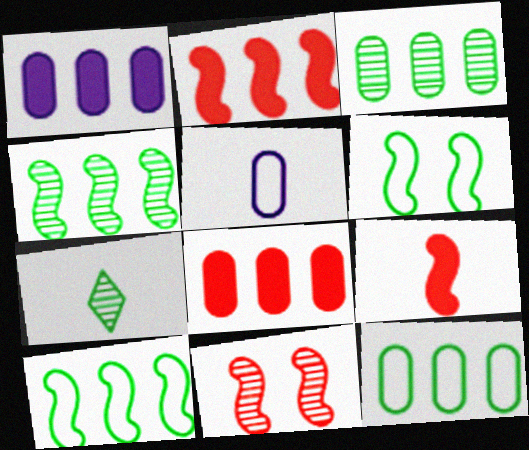[[5, 7, 9]]